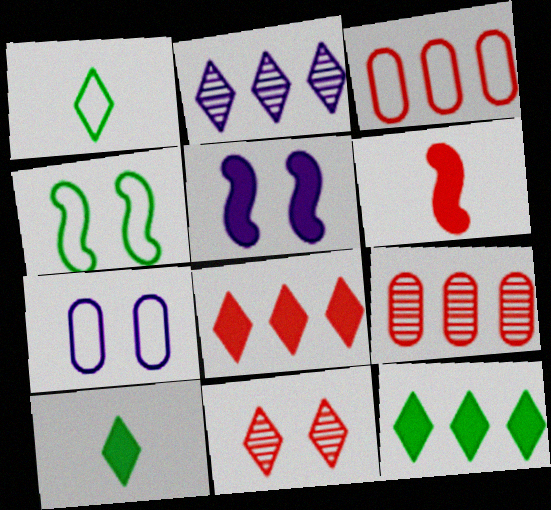[[1, 5, 9], 
[3, 6, 11]]